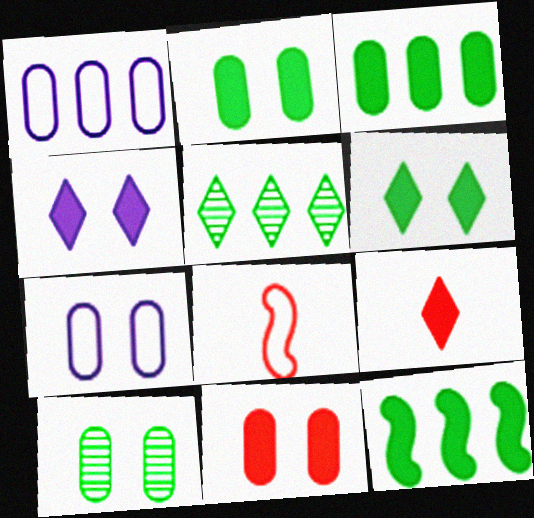[[7, 10, 11]]